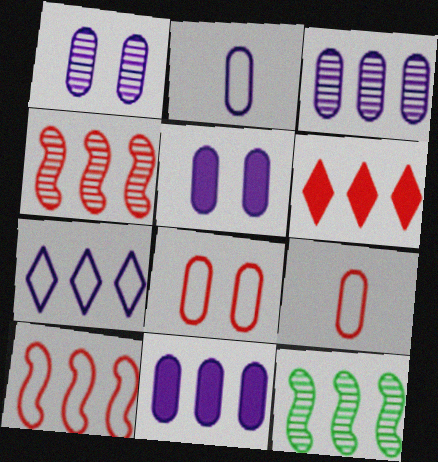[[1, 2, 11], 
[2, 3, 5]]